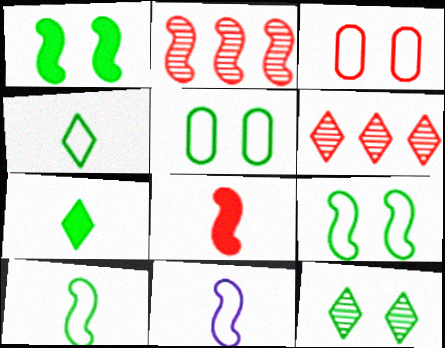[[1, 2, 11], 
[1, 5, 12], 
[3, 6, 8]]